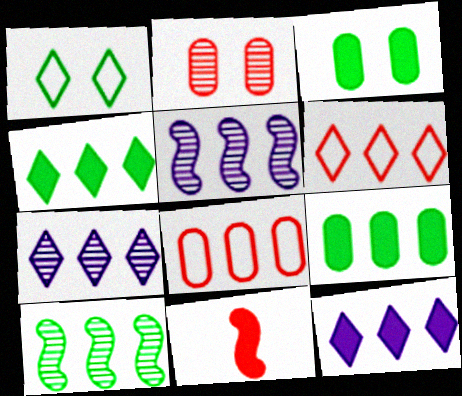[[2, 6, 11], 
[3, 11, 12], 
[4, 5, 8], 
[4, 6, 7], 
[5, 6, 9], 
[8, 10, 12]]